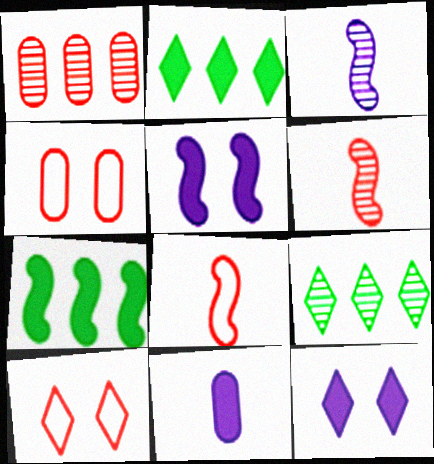[[2, 3, 4]]